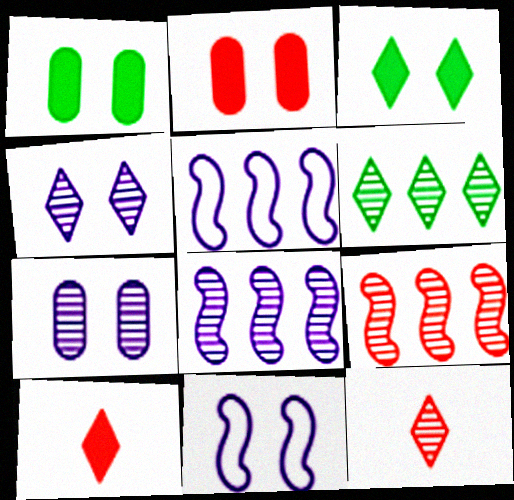[[1, 5, 12], 
[4, 6, 12]]